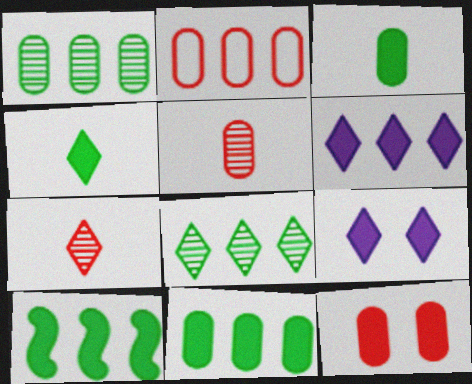[[2, 5, 12]]